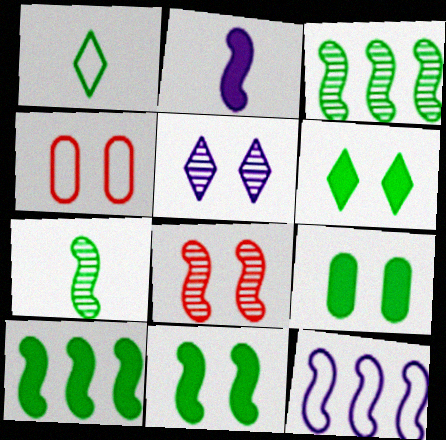[[1, 3, 9], 
[1, 4, 12], 
[4, 5, 11], 
[6, 9, 11]]